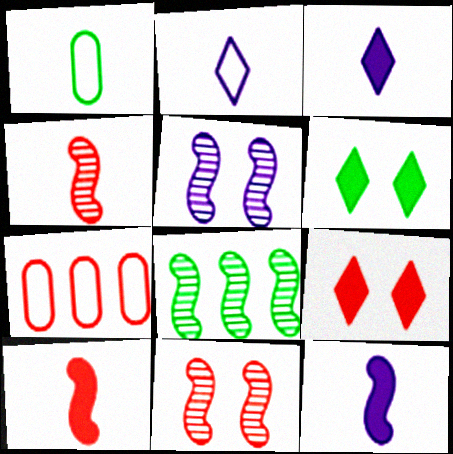[[1, 3, 4], 
[1, 6, 8], 
[4, 5, 8], 
[4, 7, 9]]